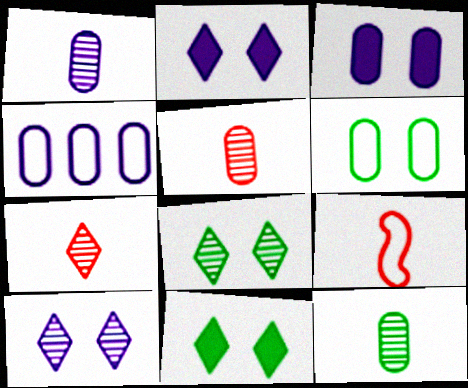[[1, 3, 4], 
[1, 5, 12]]